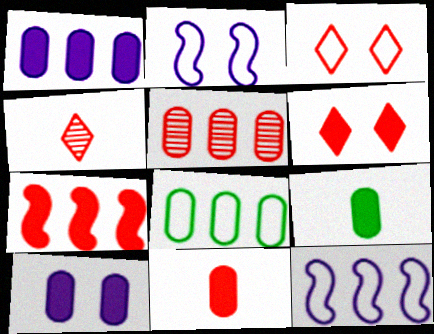[[1, 5, 8], 
[6, 7, 11]]